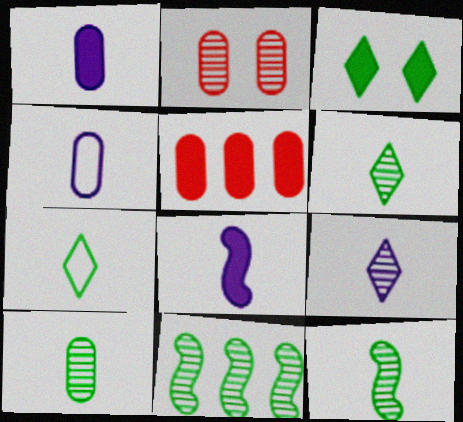[[2, 9, 11], 
[3, 5, 8], 
[4, 8, 9], 
[6, 10, 12]]